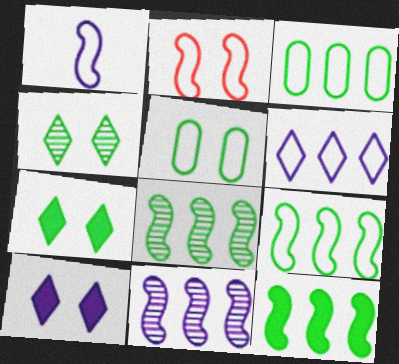[[1, 2, 9], 
[8, 9, 12]]